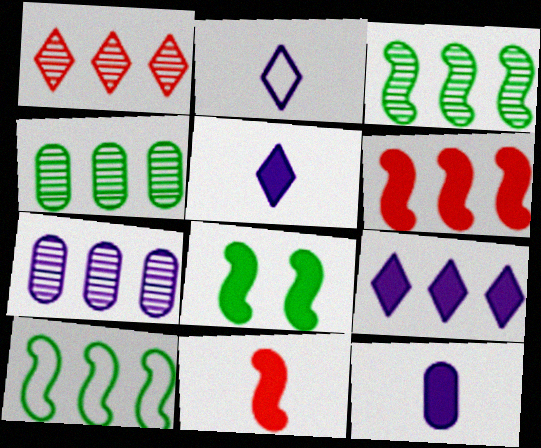[[1, 3, 7]]